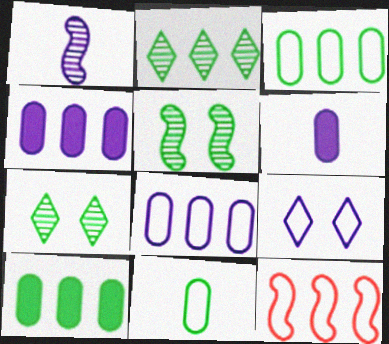[[1, 4, 9], 
[2, 4, 12], 
[6, 7, 12], 
[9, 11, 12]]